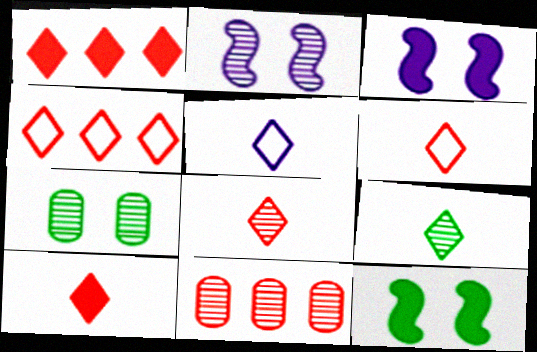[[2, 9, 11], 
[5, 9, 10], 
[5, 11, 12], 
[6, 8, 10]]